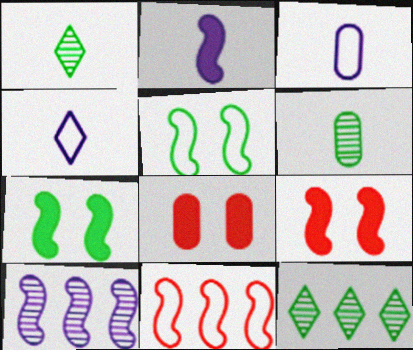[[3, 9, 12]]